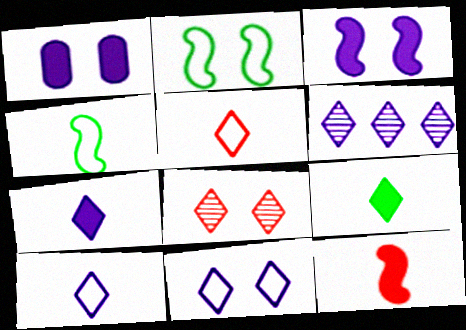[[1, 2, 8], 
[6, 7, 11]]